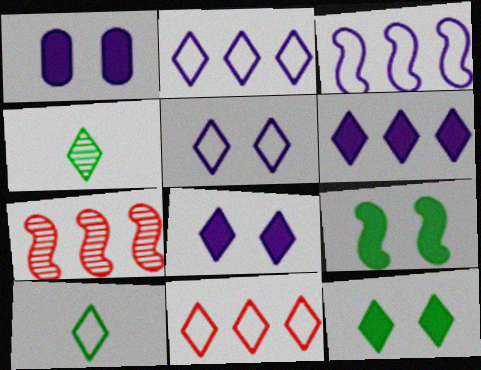[[1, 7, 10], 
[4, 8, 11], 
[5, 10, 11]]